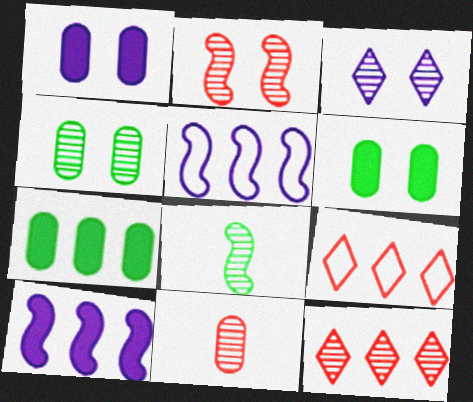[[1, 8, 9], 
[2, 3, 4], 
[2, 11, 12], 
[5, 7, 12]]